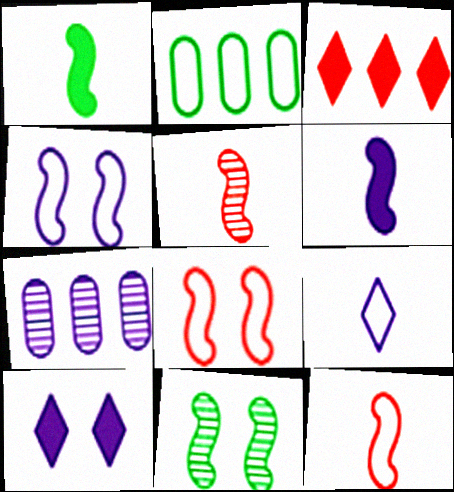[[2, 5, 10], 
[2, 8, 9]]